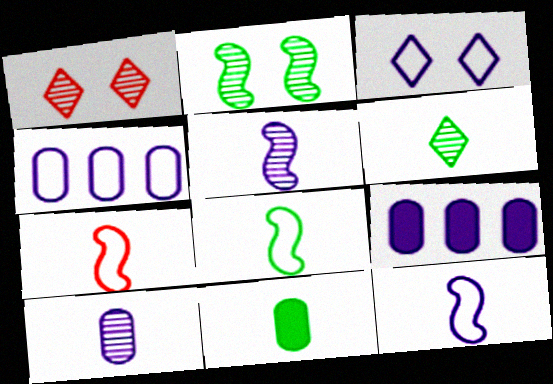[[1, 8, 9], 
[3, 4, 12], 
[3, 5, 9], 
[6, 8, 11], 
[7, 8, 12]]